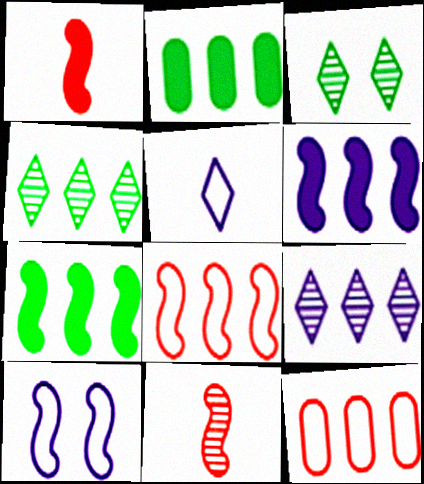[[2, 8, 9], 
[4, 6, 12], 
[7, 9, 12], 
[7, 10, 11]]